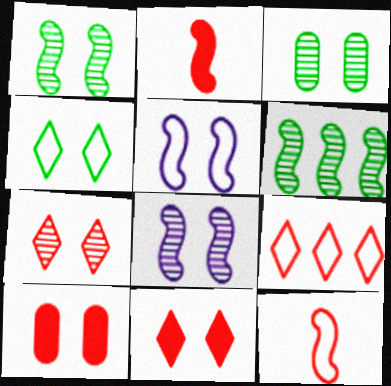[[2, 5, 6], 
[3, 5, 11], 
[3, 7, 8], 
[4, 8, 10]]